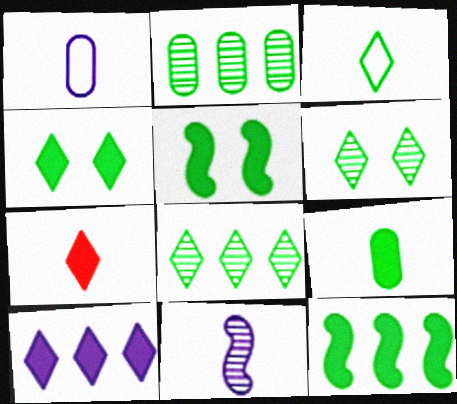[[2, 3, 5], 
[3, 4, 8], 
[4, 7, 10], 
[4, 9, 12]]